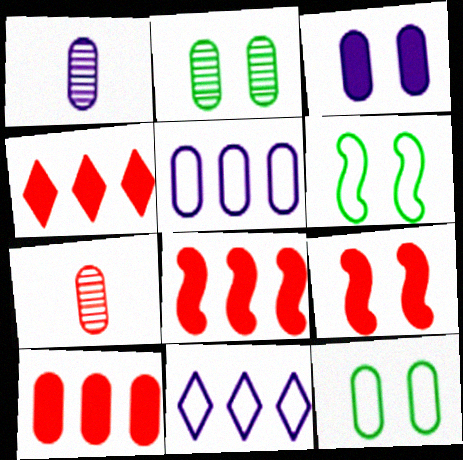[[1, 3, 5], 
[1, 4, 6], 
[1, 10, 12], 
[4, 8, 10]]